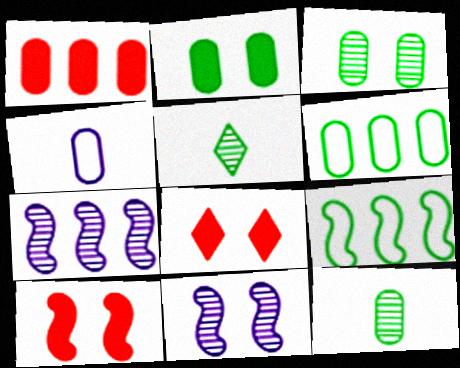[[1, 3, 4], 
[2, 5, 9], 
[2, 6, 12]]